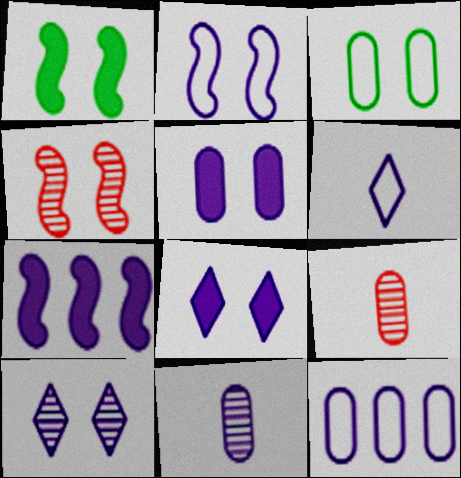[[1, 2, 4], 
[2, 5, 10], 
[2, 6, 12], 
[3, 4, 8], 
[5, 11, 12]]